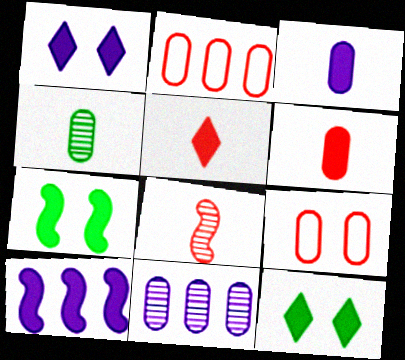[[1, 3, 10], 
[6, 10, 12]]